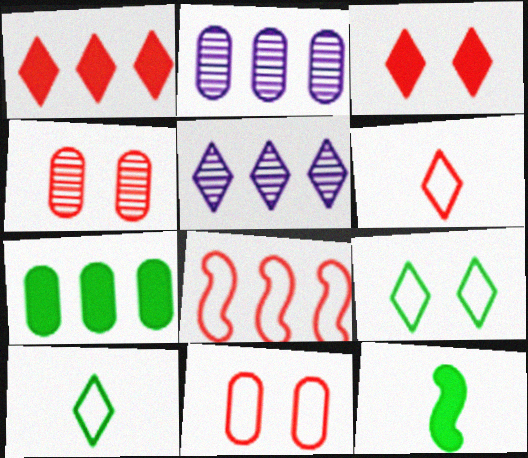[[3, 5, 10], 
[5, 7, 8], 
[5, 11, 12], 
[6, 8, 11]]